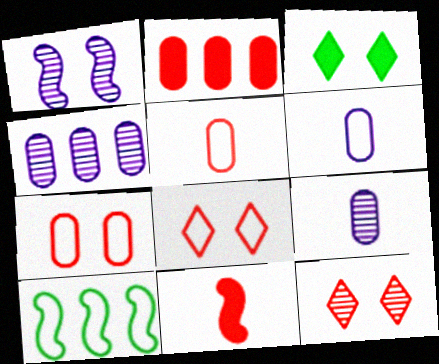[[1, 3, 7], 
[1, 10, 11], 
[6, 8, 10]]